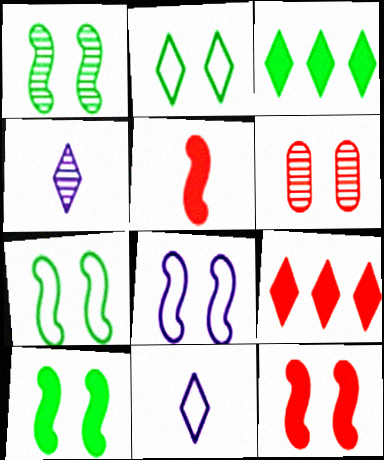[[1, 7, 10], 
[1, 8, 12], 
[2, 4, 9]]